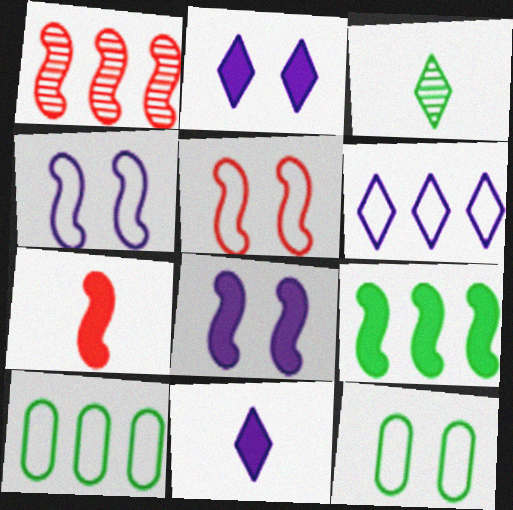[[1, 5, 7], 
[1, 11, 12], 
[3, 9, 12], 
[7, 8, 9]]